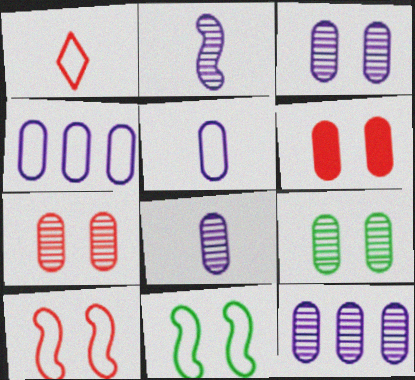[[1, 4, 11], 
[3, 7, 9], 
[3, 8, 12]]